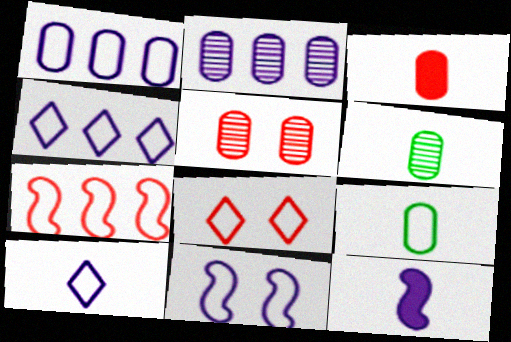[[1, 10, 11], 
[2, 5, 6]]